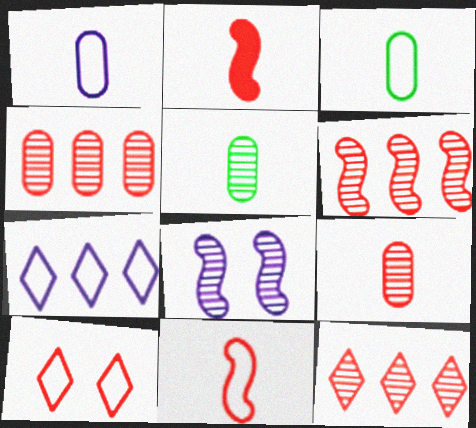[[2, 4, 10], 
[4, 6, 12], 
[5, 8, 12]]